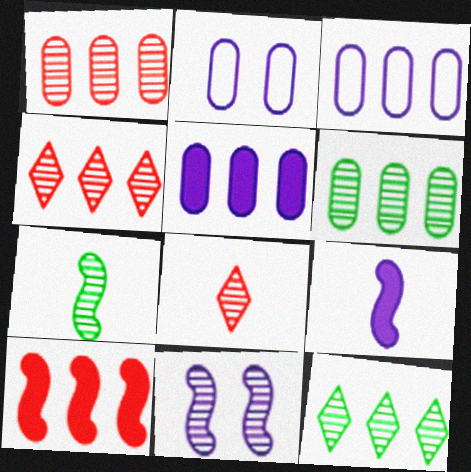[[3, 10, 12], 
[6, 8, 11]]